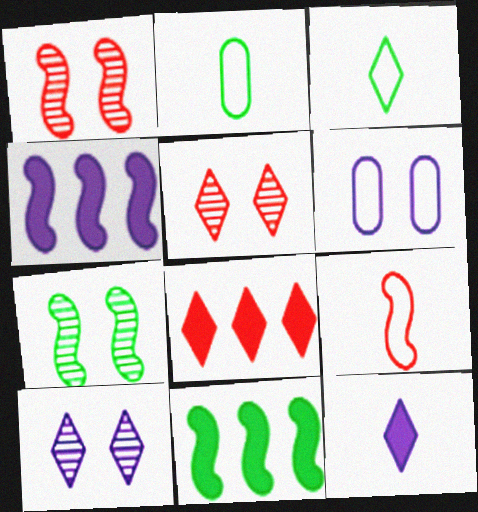[[2, 4, 5], 
[3, 8, 10], 
[4, 7, 9]]